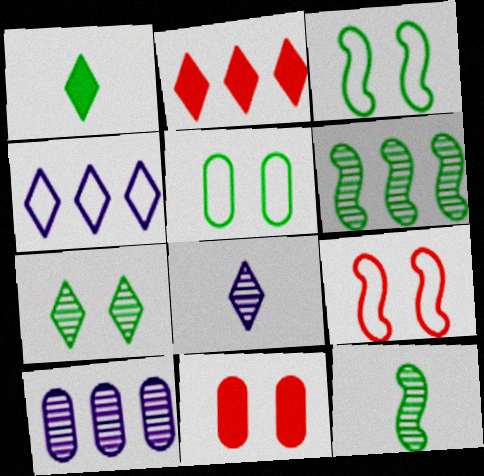[[1, 5, 6], 
[1, 9, 10], 
[4, 11, 12]]